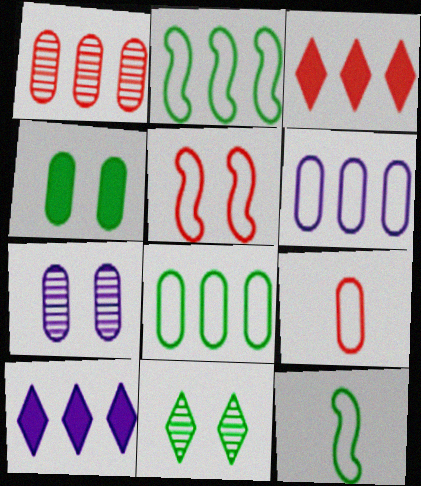[[1, 2, 10], 
[3, 7, 12]]